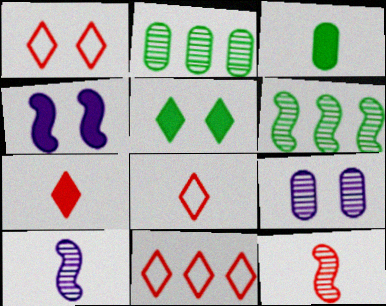[[1, 8, 11], 
[2, 4, 8], 
[3, 8, 10]]